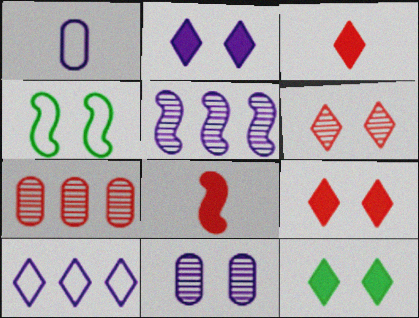[[1, 2, 5], 
[2, 9, 12], 
[4, 5, 8], 
[4, 9, 11]]